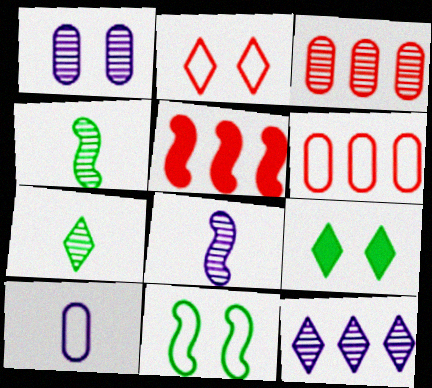[[1, 8, 12], 
[5, 8, 11], 
[6, 8, 9]]